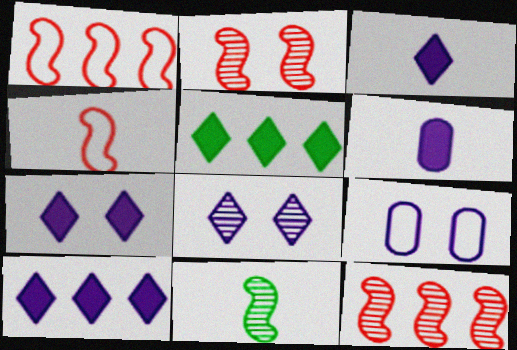[[3, 7, 10]]